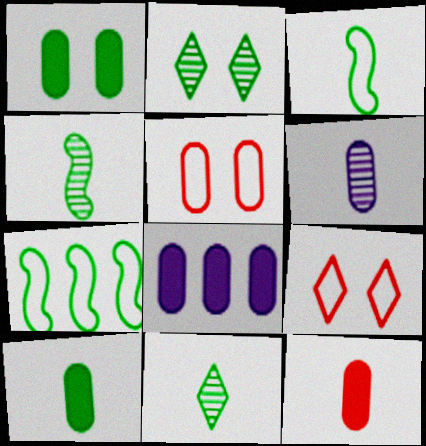[[1, 7, 11], 
[1, 8, 12], 
[2, 7, 10], 
[3, 10, 11], 
[4, 8, 9]]